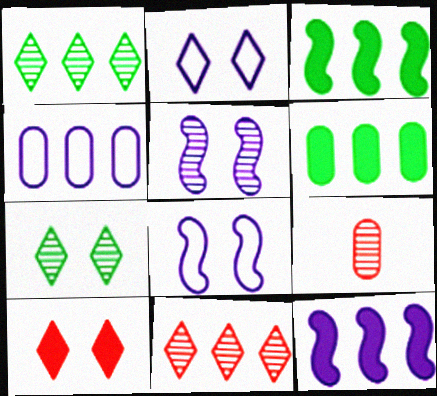[[1, 5, 9], 
[2, 3, 9], 
[2, 7, 10], 
[3, 4, 11]]